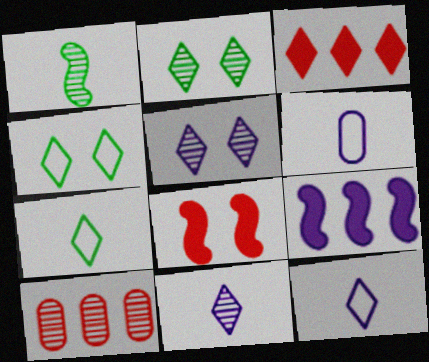[[1, 5, 10], 
[2, 3, 12], 
[3, 4, 11], 
[3, 5, 7], 
[5, 6, 9]]